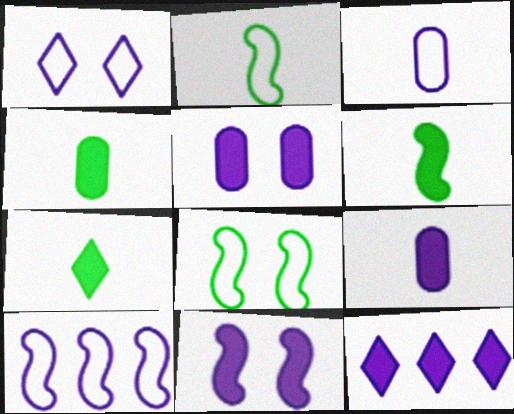[[1, 3, 10], 
[4, 6, 7], 
[9, 11, 12]]